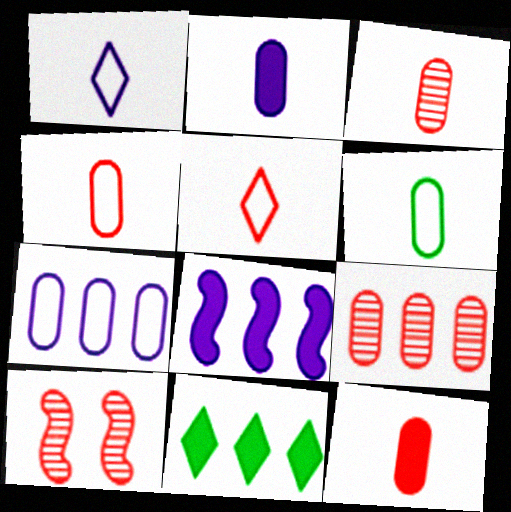[[2, 3, 6], 
[3, 4, 12]]